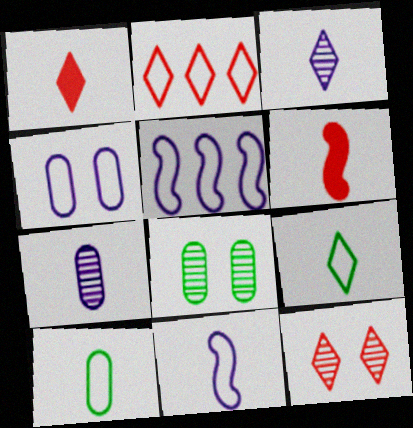[[1, 2, 12], 
[1, 3, 9], 
[1, 5, 8], 
[3, 6, 10], 
[6, 7, 9]]